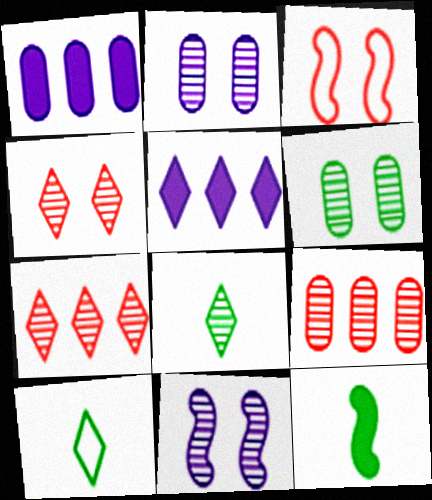[[1, 3, 8], 
[4, 5, 10], 
[4, 6, 11], 
[8, 9, 11]]